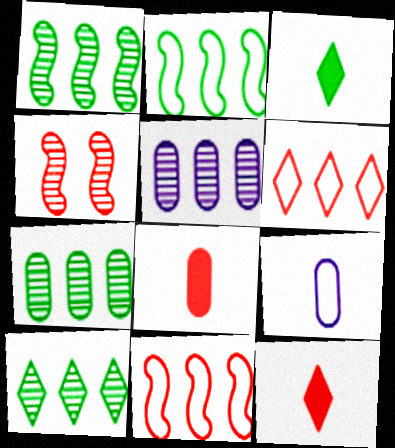[[1, 7, 10], 
[4, 6, 8]]